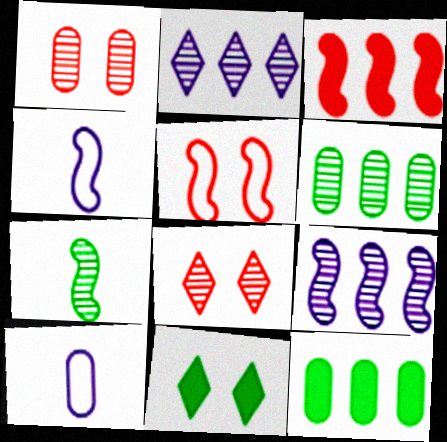[[1, 2, 7], 
[1, 10, 12], 
[4, 8, 12]]